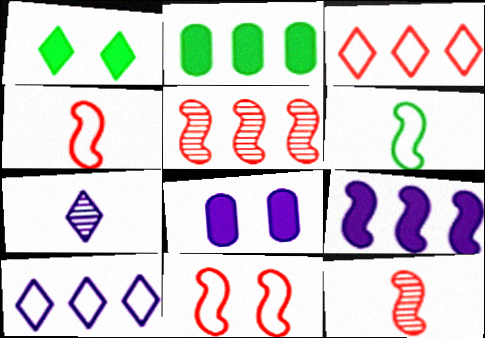[[1, 3, 7], 
[2, 5, 10], 
[2, 7, 11]]